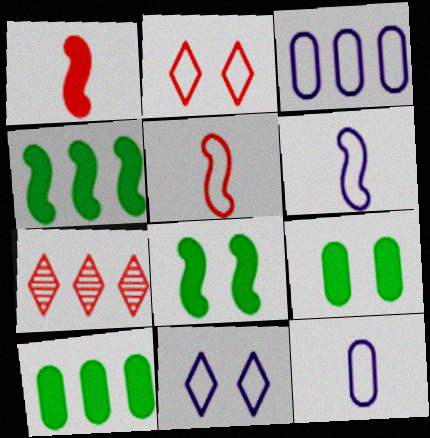[[3, 4, 7], 
[3, 6, 11], 
[6, 7, 9], 
[7, 8, 12]]